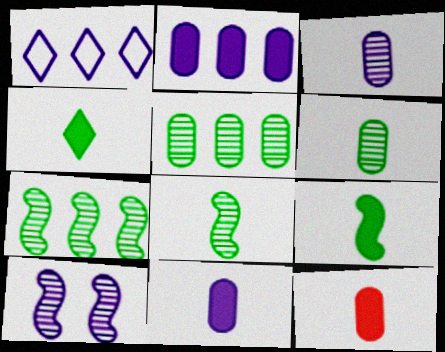[[1, 10, 11]]